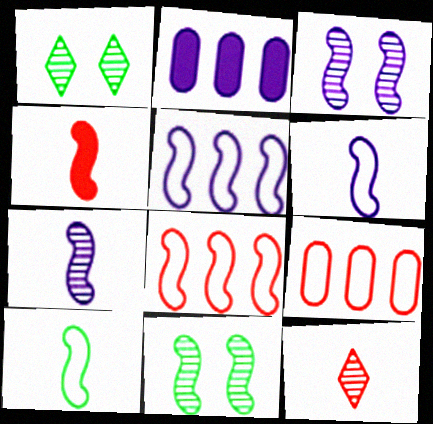[[4, 5, 11], 
[4, 7, 10]]